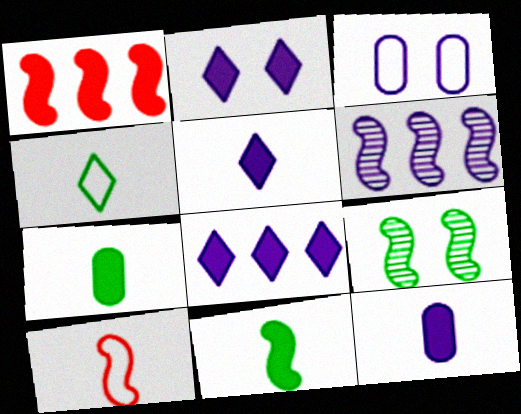[[1, 2, 7], 
[2, 5, 8], 
[3, 5, 6]]